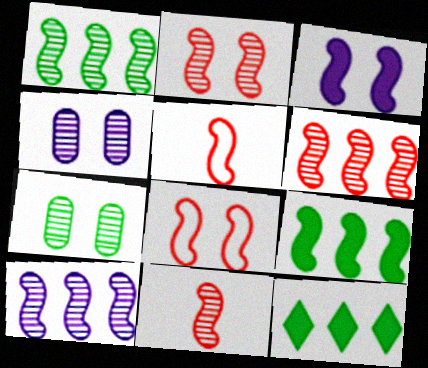[[1, 3, 5], 
[1, 6, 10], 
[2, 6, 11], 
[4, 5, 12]]